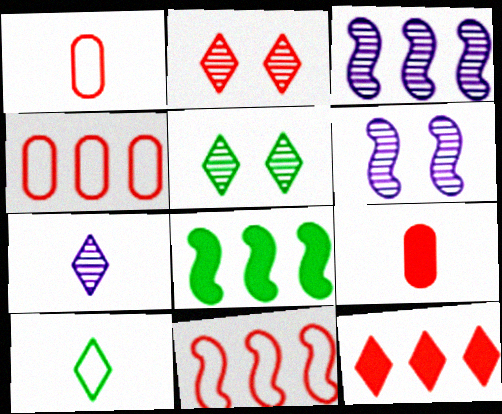[[2, 9, 11], 
[3, 8, 11]]